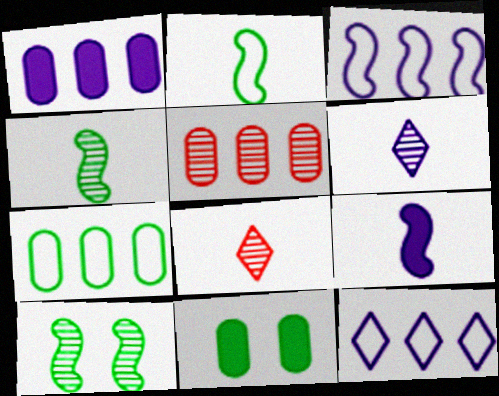[[1, 5, 7], 
[3, 8, 11], 
[5, 6, 10]]